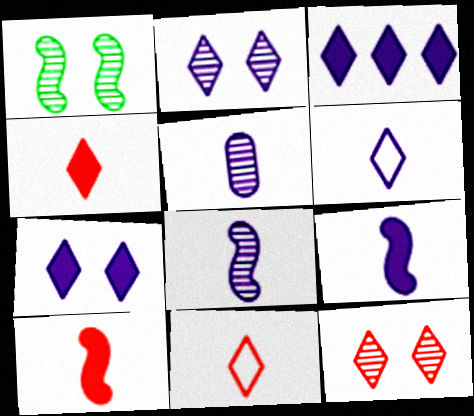[[2, 3, 6], 
[5, 6, 9]]